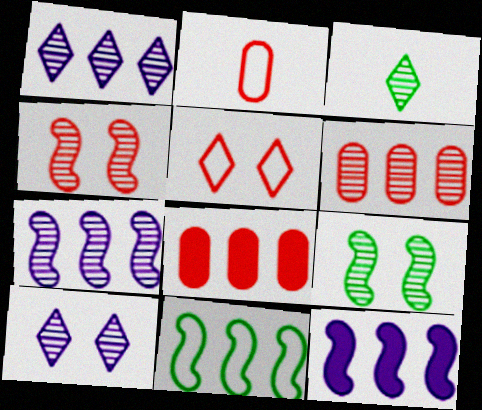[[1, 8, 11]]